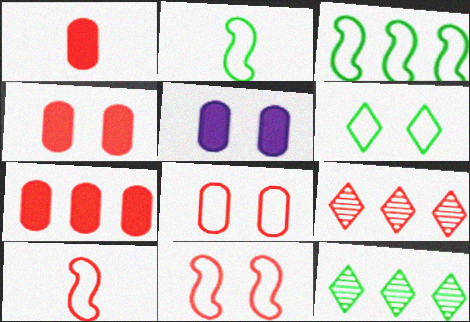[[1, 4, 7], 
[1, 9, 11], 
[2, 5, 9], 
[4, 9, 10], 
[5, 10, 12]]